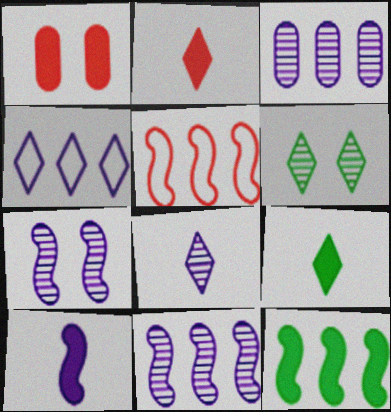[[2, 4, 6], 
[3, 7, 8], 
[5, 11, 12]]